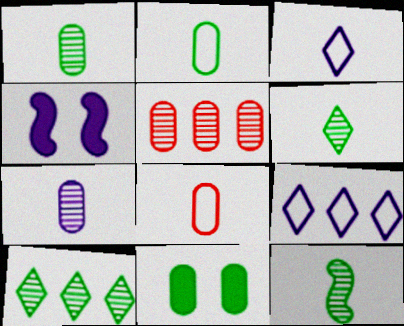[[1, 6, 12], 
[4, 7, 9], 
[4, 8, 10]]